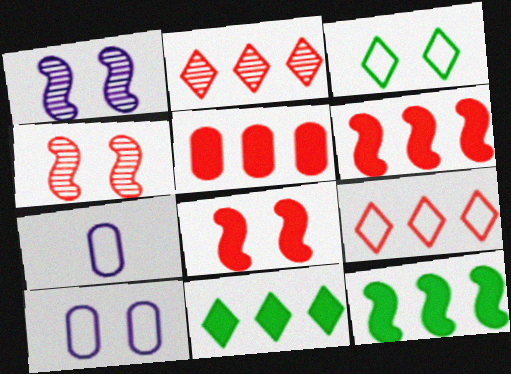[[4, 7, 11]]